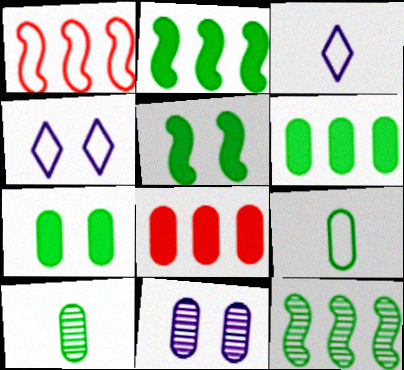[[1, 4, 9], 
[8, 9, 11]]